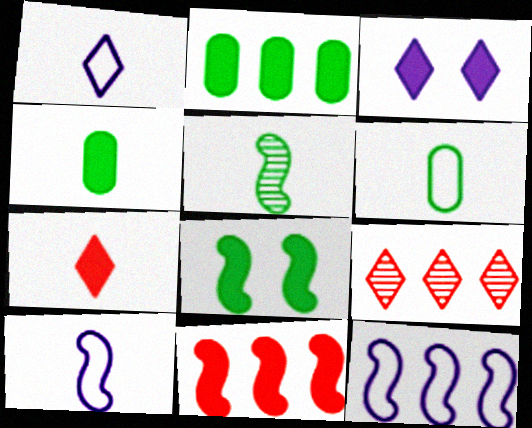[[2, 9, 12], 
[3, 4, 11]]